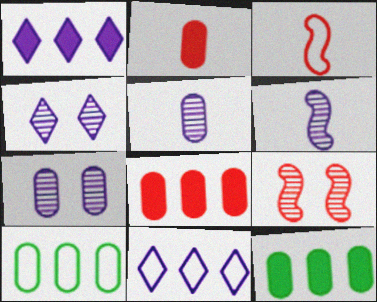[[2, 7, 10], 
[3, 4, 12]]